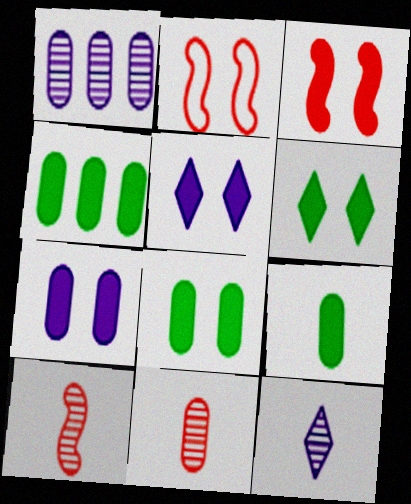[[2, 4, 12], 
[3, 5, 8], 
[3, 6, 7], 
[4, 8, 9]]